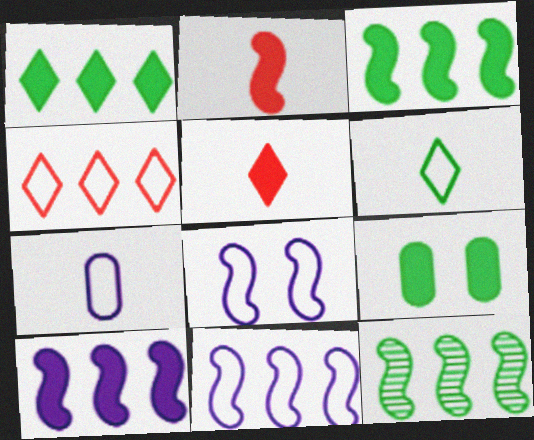[[2, 8, 12], 
[5, 9, 10], 
[6, 9, 12]]